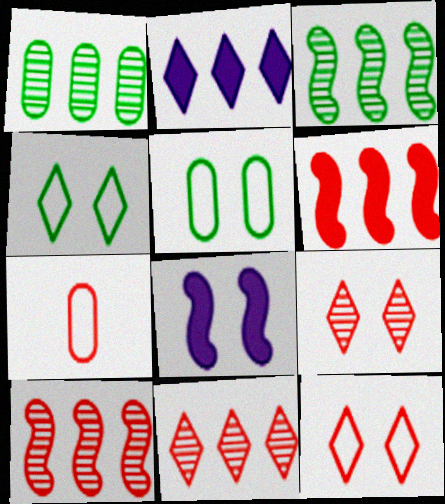[[5, 8, 9], 
[6, 7, 9]]